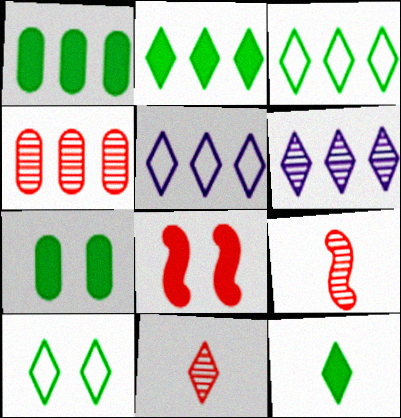[[5, 7, 9]]